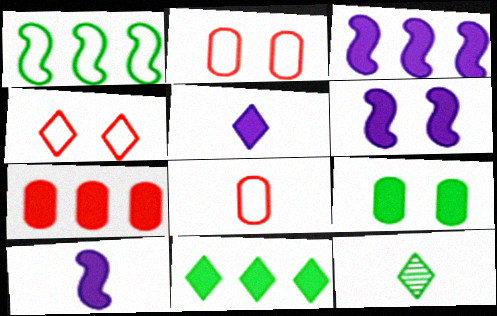[[1, 9, 12], 
[2, 3, 12], 
[3, 6, 10], 
[3, 7, 11], 
[8, 10, 12]]